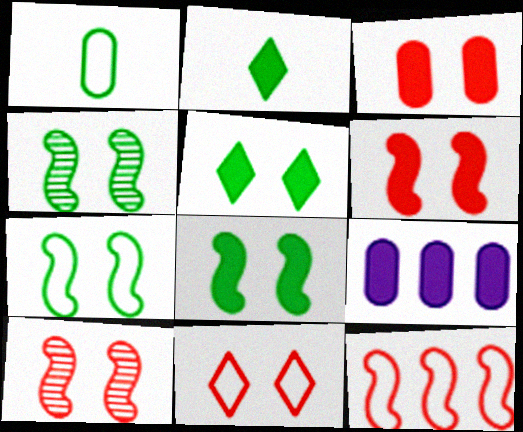[[2, 6, 9], 
[3, 10, 11], 
[4, 7, 8]]